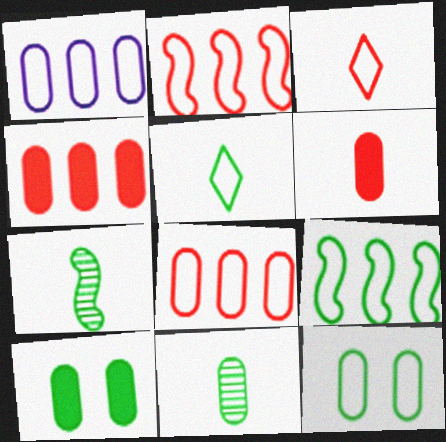[[5, 9, 12]]